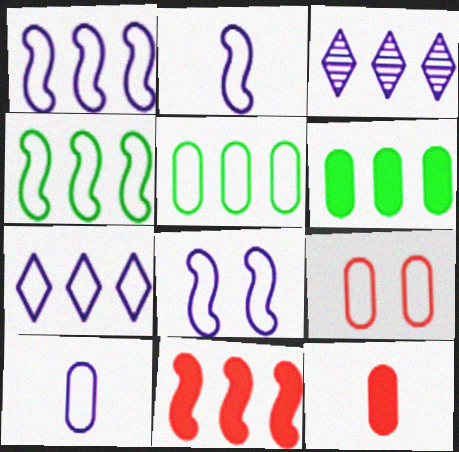[[1, 2, 8], 
[3, 5, 11], 
[5, 9, 10], 
[7, 8, 10]]